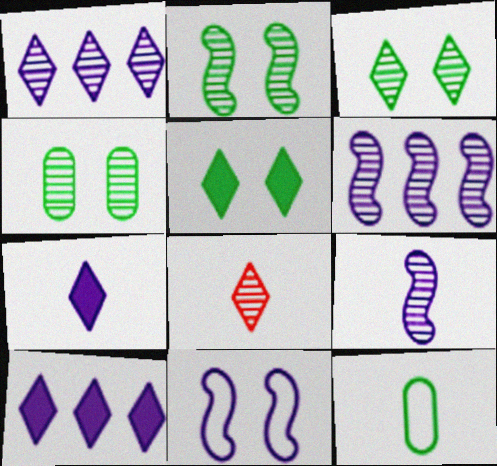[[1, 3, 8], 
[2, 3, 4], 
[4, 6, 8]]